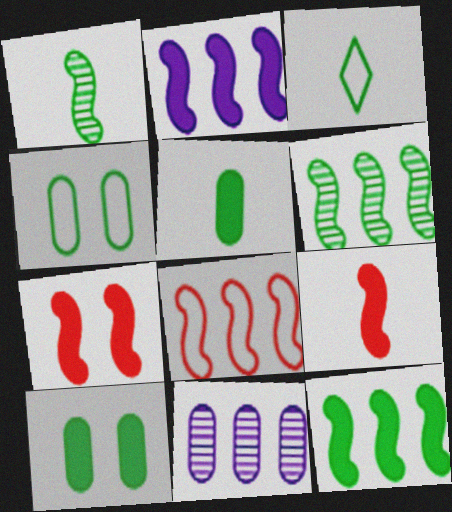[[1, 3, 5], 
[2, 6, 8], 
[3, 6, 10], 
[3, 7, 11]]